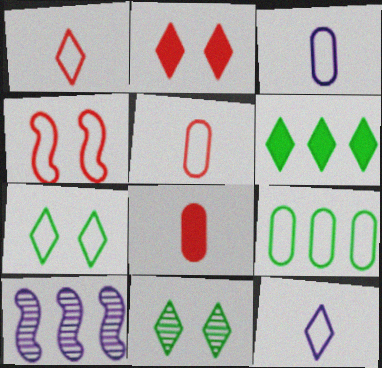[[4, 9, 12], 
[7, 8, 10]]